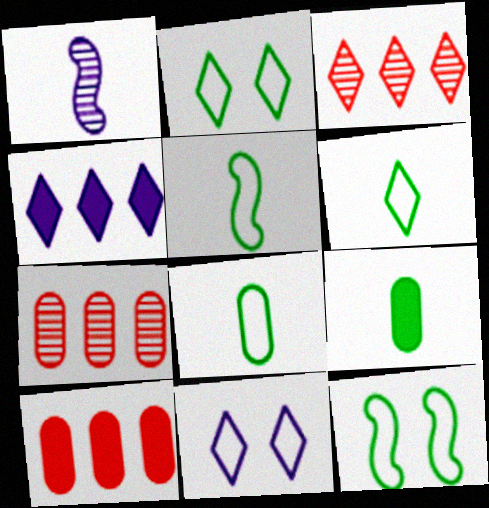[[1, 2, 10], 
[5, 6, 8]]